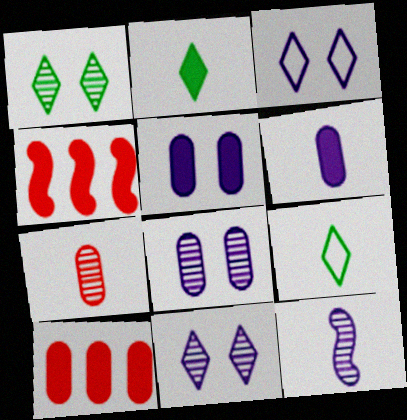[[2, 4, 5], 
[4, 8, 9]]